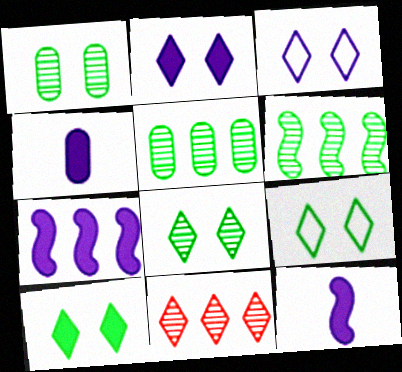[[2, 4, 7], 
[8, 9, 10]]